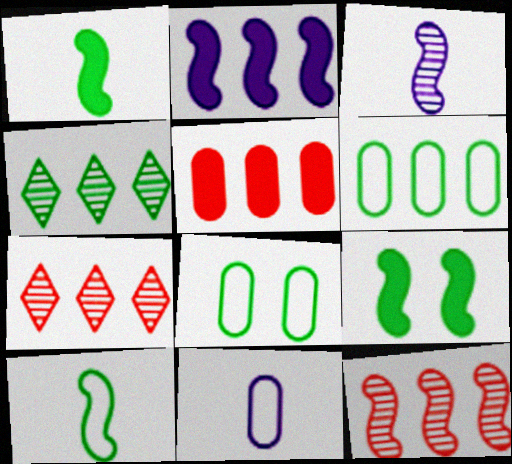[[1, 4, 8], 
[2, 6, 7], 
[7, 9, 11]]